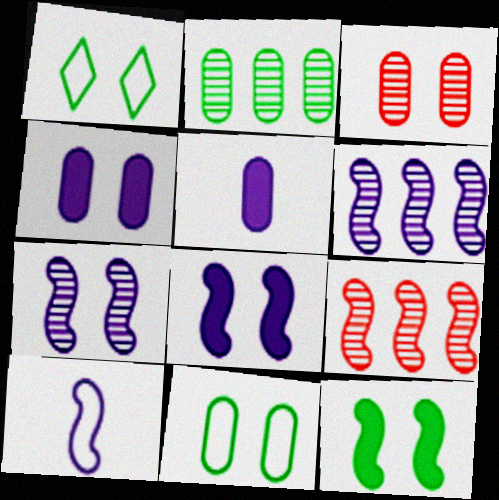[[1, 3, 8], 
[1, 5, 9], 
[3, 4, 11], 
[6, 8, 10], 
[9, 10, 12]]